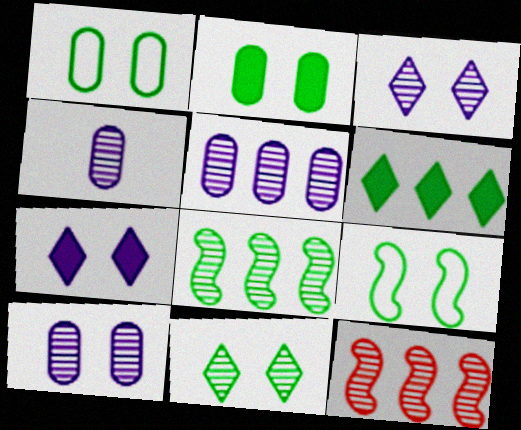[[2, 9, 11], 
[4, 5, 10], 
[4, 11, 12]]